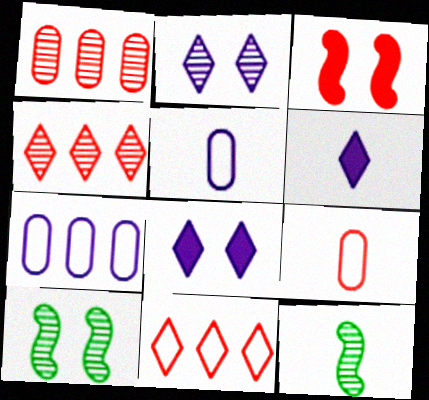[[1, 2, 12], 
[3, 4, 9], 
[6, 9, 12]]